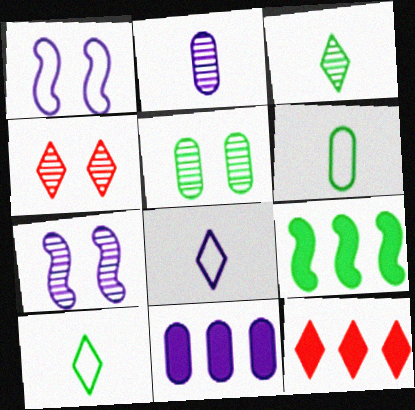[[4, 5, 7], 
[5, 9, 10], 
[6, 7, 12], 
[7, 8, 11], 
[9, 11, 12]]